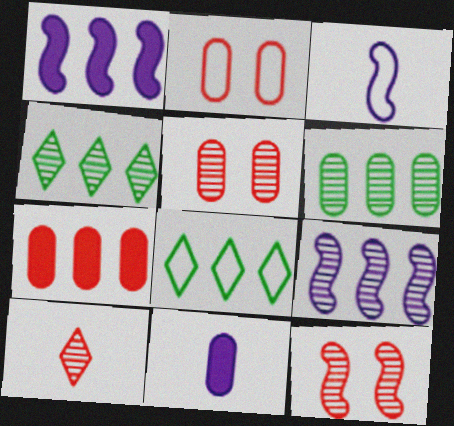[[2, 3, 8], 
[2, 6, 11], 
[7, 8, 9], 
[8, 11, 12]]